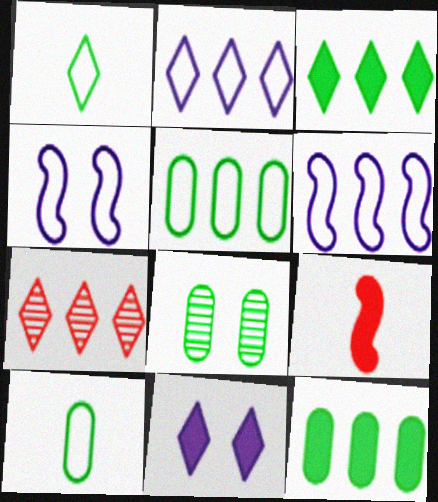[[1, 7, 11], 
[2, 3, 7], 
[2, 8, 9], 
[6, 7, 12], 
[8, 10, 12], 
[9, 11, 12]]